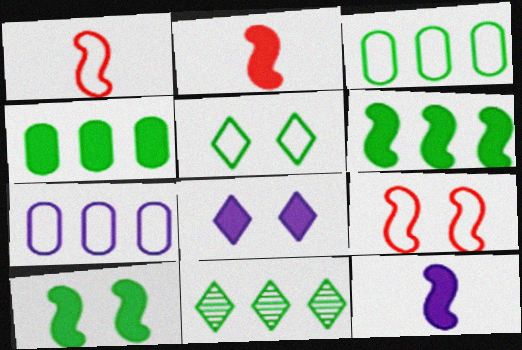[[1, 5, 7], 
[2, 4, 8], 
[3, 6, 11]]